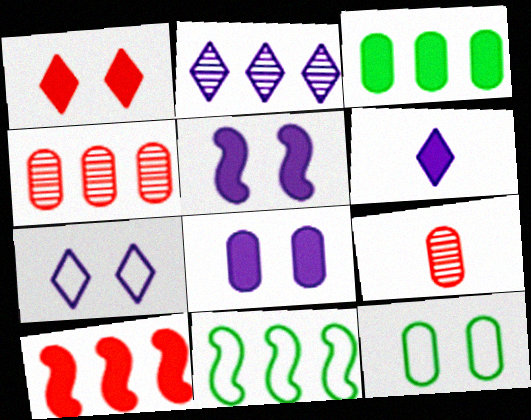[[2, 6, 7]]